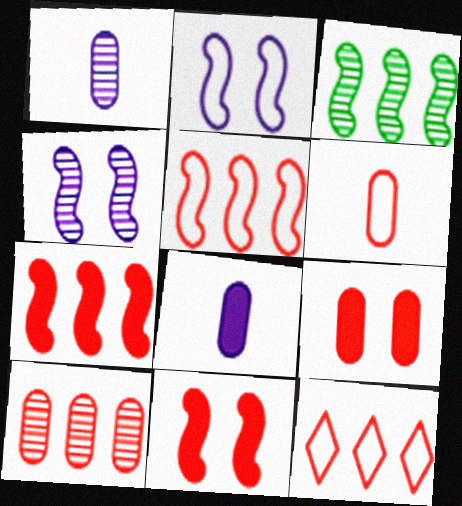[[6, 9, 10], 
[7, 10, 12]]